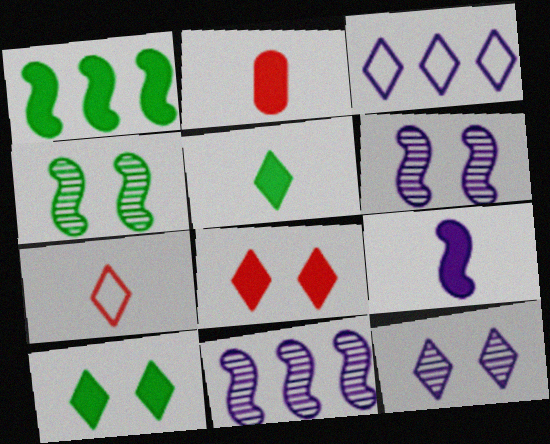[[2, 3, 4], 
[2, 5, 9]]